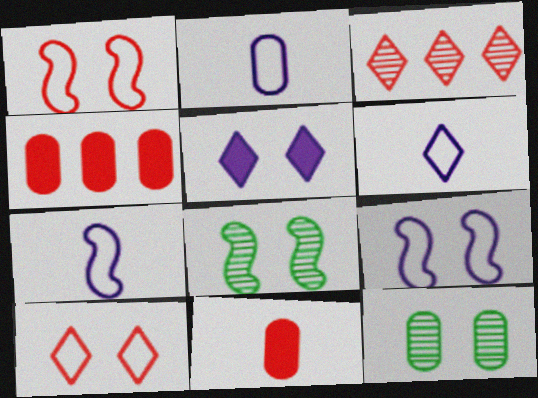[[1, 3, 11], 
[1, 5, 12], 
[2, 4, 12], 
[2, 6, 7], 
[4, 6, 8]]